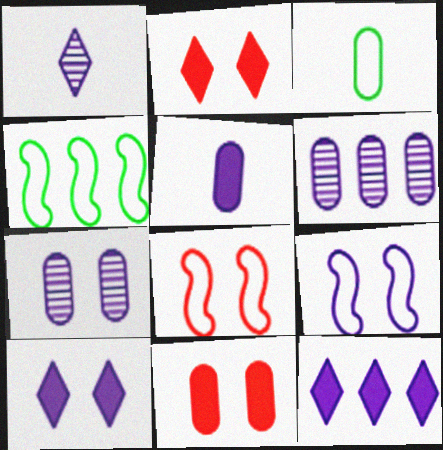[[1, 4, 11], 
[3, 6, 11], 
[7, 9, 10]]